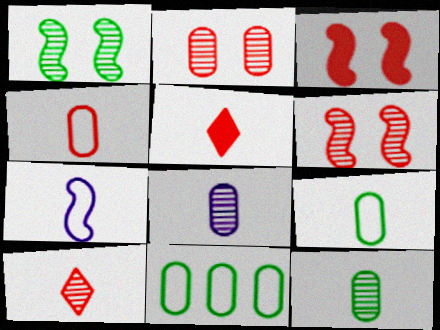[[5, 7, 12]]